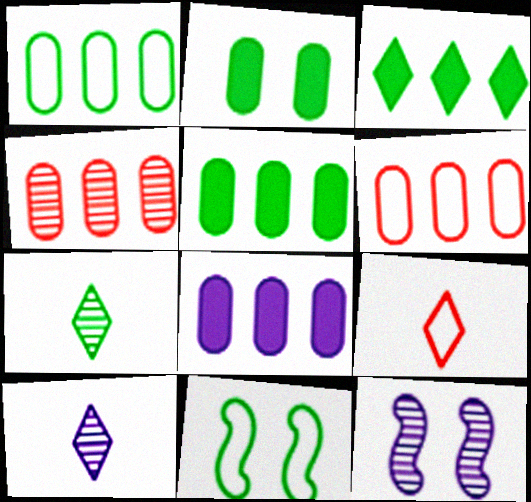[[1, 4, 8], 
[4, 7, 12], 
[5, 7, 11], 
[5, 9, 12]]